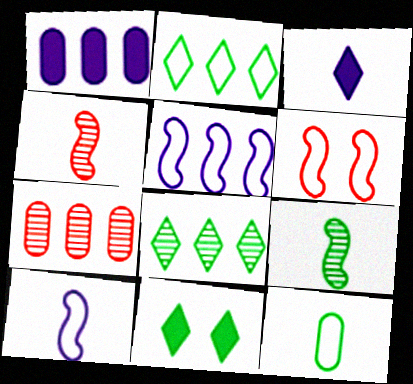[[3, 4, 12], 
[7, 10, 11]]